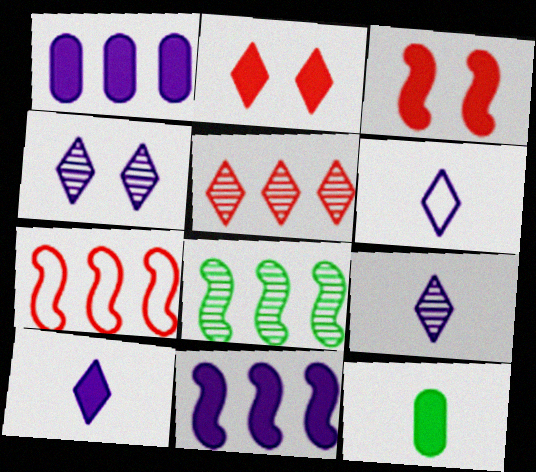[[2, 11, 12], 
[4, 7, 12], 
[6, 9, 10], 
[7, 8, 11]]